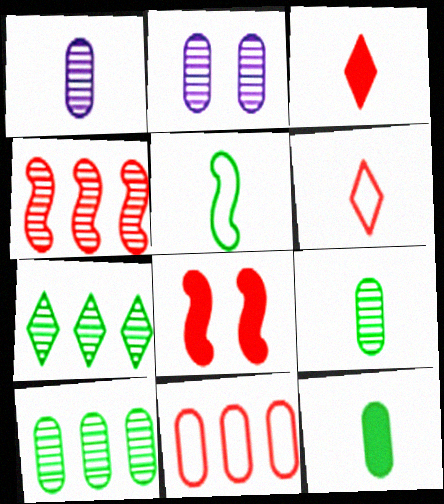[[1, 3, 5], 
[2, 11, 12]]